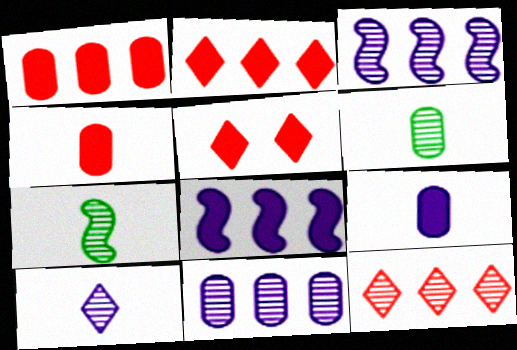[]